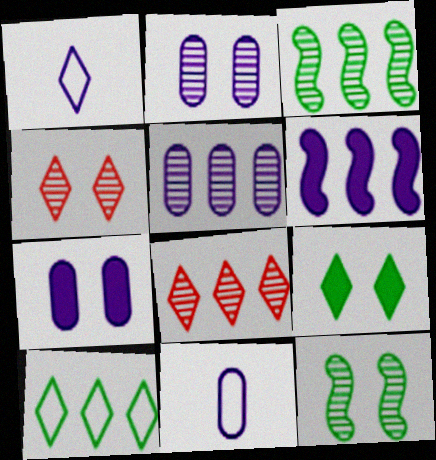[[1, 2, 6], 
[1, 8, 9], 
[2, 4, 12], 
[3, 5, 8], 
[5, 7, 11]]